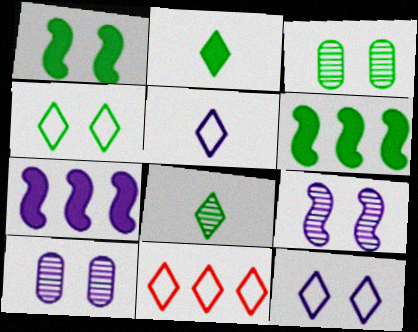[[1, 3, 4], 
[4, 5, 11], 
[5, 7, 10]]